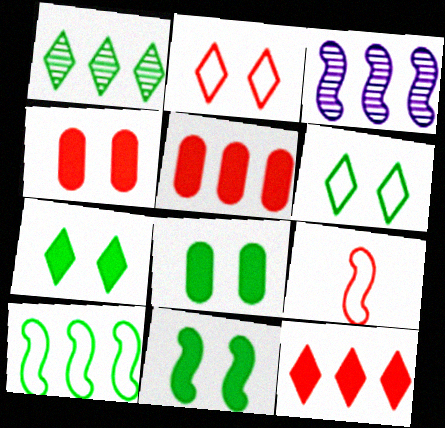[[3, 9, 11], 
[7, 8, 11]]